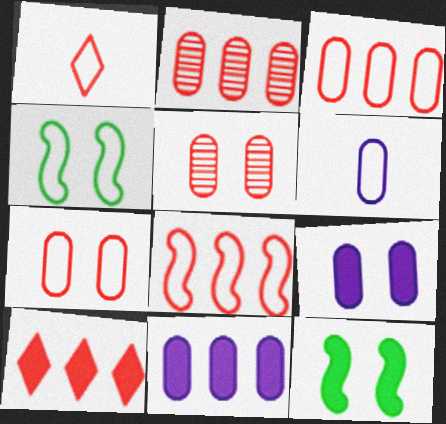[[1, 7, 8], 
[2, 8, 10]]